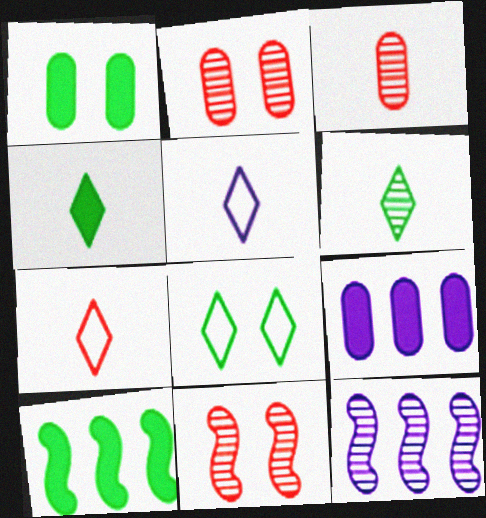[[1, 4, 10], 
[1, 7, 12], 
[2, 5, 10], 
[2, 6, 12]]